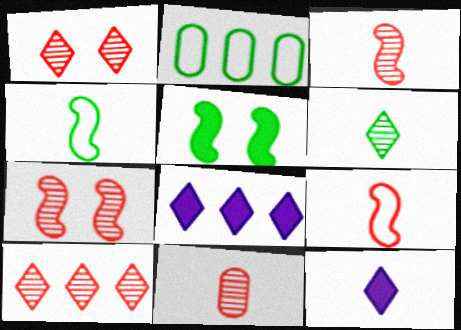[[2, 5, 6], 
[2, 7, 12], 
[4, 11, 12], 
[7, 10, 11]]